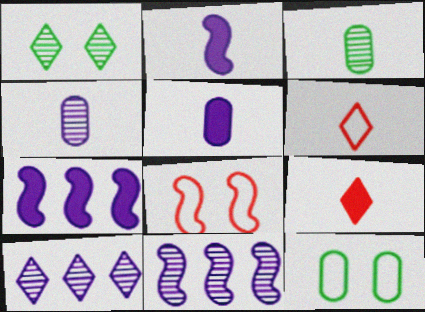[[2, 3, 6], 
[9, 11, 12]]